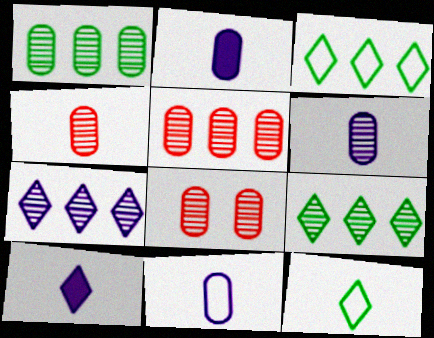[[1, 6, 8], 
[2, 6, 11], 
[4, 5, 8]]